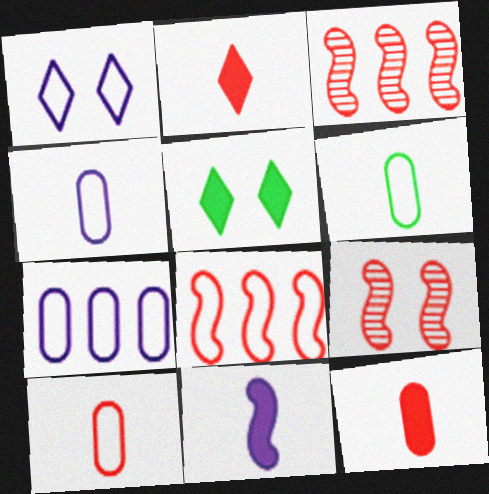[[1, 6, 8], 
[3, 4, 5], 
[4, 6, 10]]